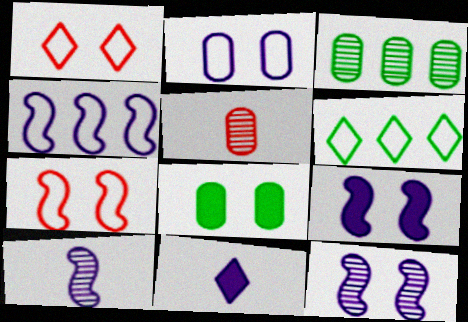[[1, 8, 12], 
[3, 7, 11], 
[4, 9, 10], 
[5, 6, 9]]